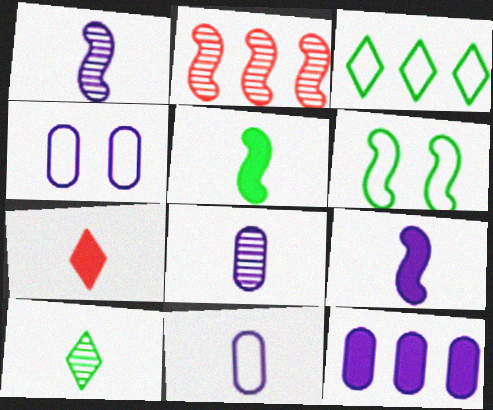[[2, 3, 12], 
[2, 6, 9], 
[4, 8, 12]]